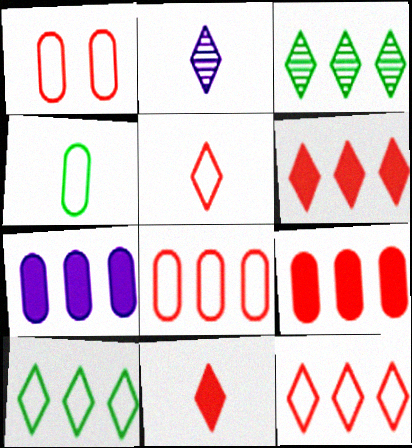[]